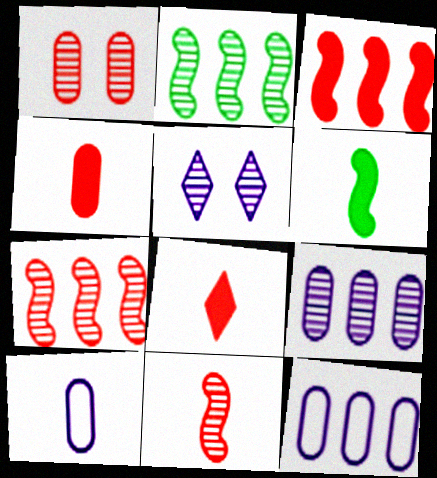[]